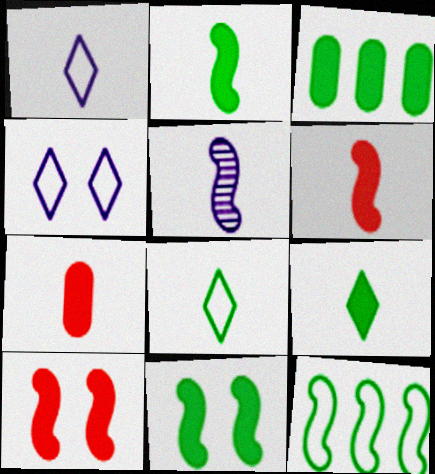[[3, 9, 11], 
[5, 7, 8], 
[5, 10, 12]]